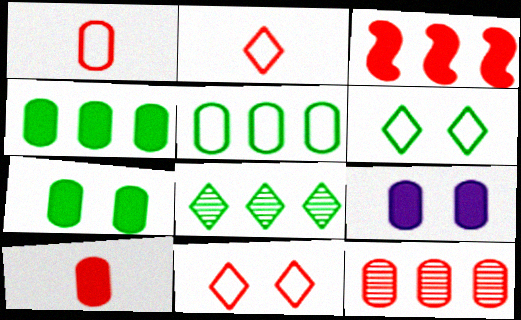[[4, 9, 10]]